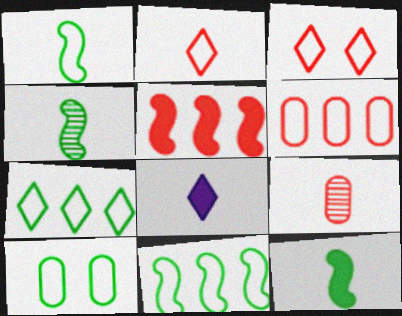[[1, 4, 12], 
[1, 7, 10], 
[1, 8, 9], 
[3, 5, 9]]